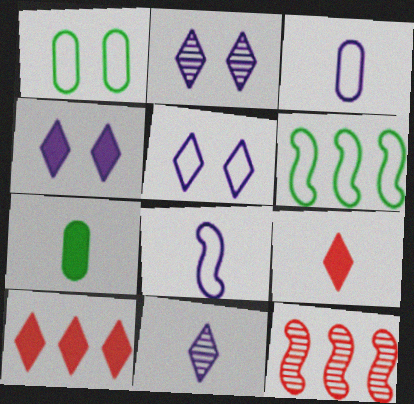[[2, 4, 5], 
[5, 7, 12]]